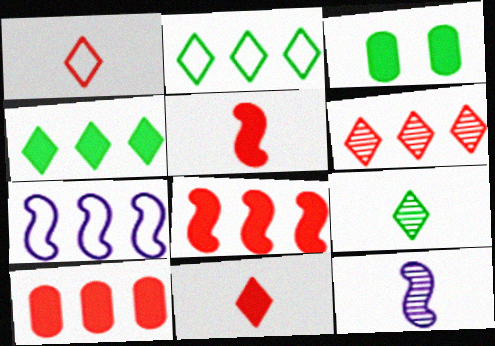[]